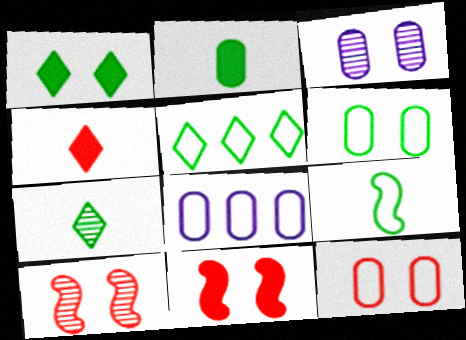[[1, 5, 7], 
[2, 7, 9], 
[5, 6, 9], 
[7, 8, 11]]